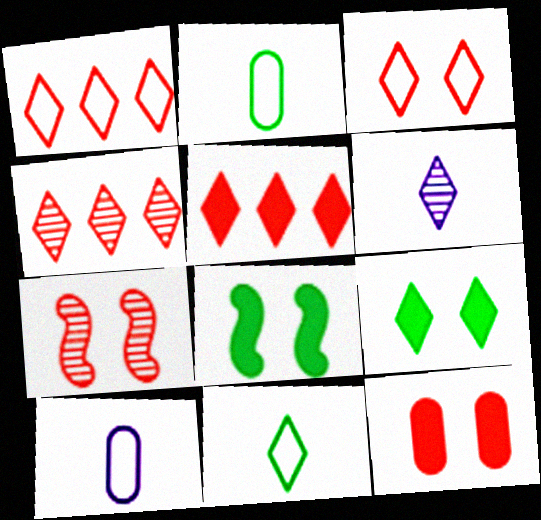[[1, 4, 5], 
[1, 6, 9], 
[3, 7, 12], 
[4, 8, 10]]